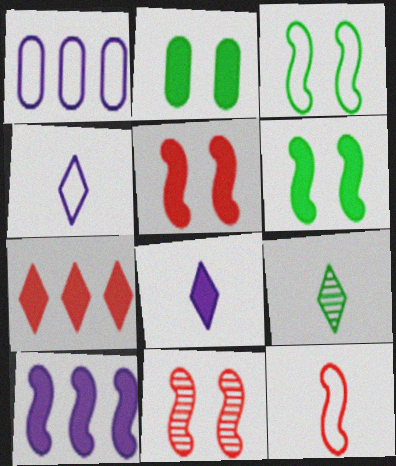[[1, 5, 9]]